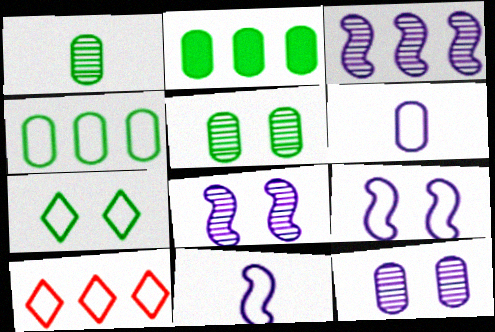[[2, 3, 10]]